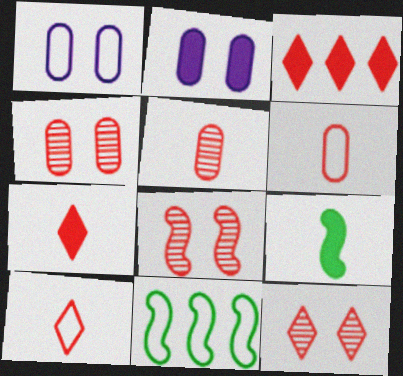[[1, 10, 11], 
[2, 3, 9], 
[3, 6, 8], 
[3, 10, 12], 
[4, 8, 12]]